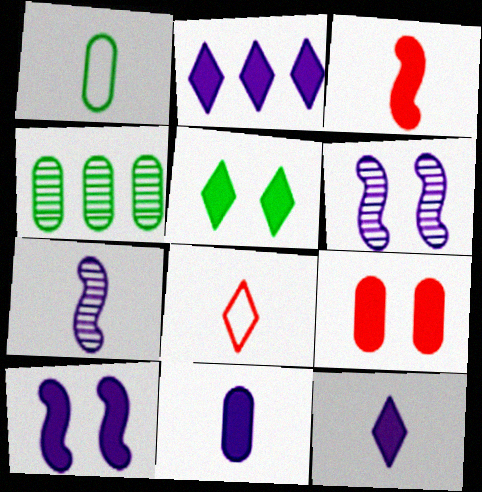[[2, 10, 11], 
[4, 8, 10], 
[5, 9, 10]]